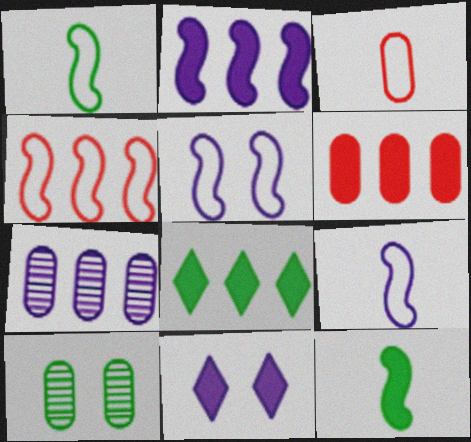[[1, 4, 5], 
[1, 8, 10], 
[2, 6, 8], 
[4, 7, 8], 
[6, 11, 12], 
[7, 9, 11]]